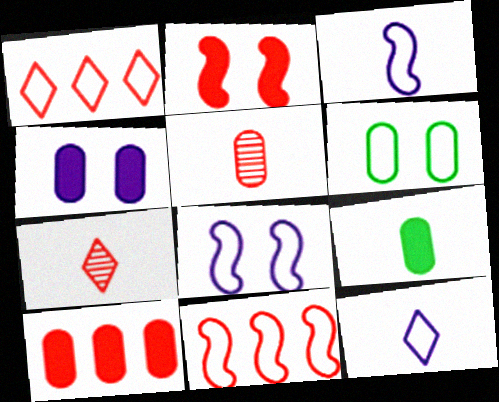[[1, 2, 5], 
[1, 3, 6], 
[3, 7, 9], 
[4, 9, 10], 
[6, 11, 12]]